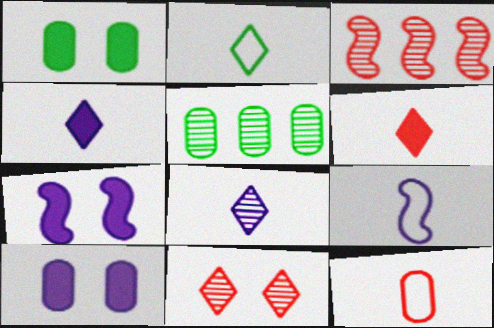[[2, 3, 10], 
[2, 6, 8], 
[2, 9, 12], 
[5, 10, 12]]